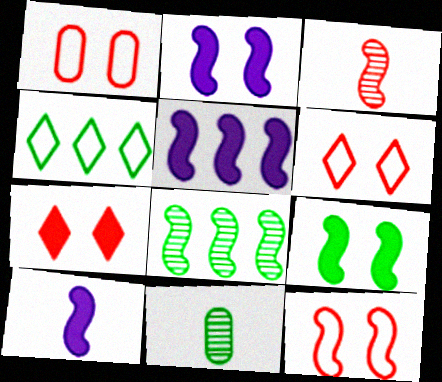[[1, 6, 12], 
[2, 5, 10], 
[4, 9, 11], 
[5, 6, 11], 
[8, 10, 12]]